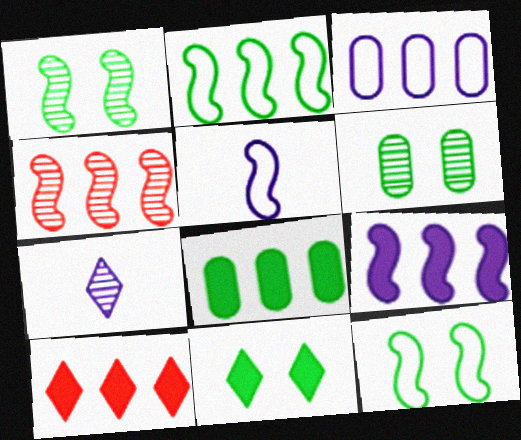[[2, 4, 9], 
[4, 6, 7], 
[5, 6, 10], 
[6, 11, 12], 
[8, 9, 10]]